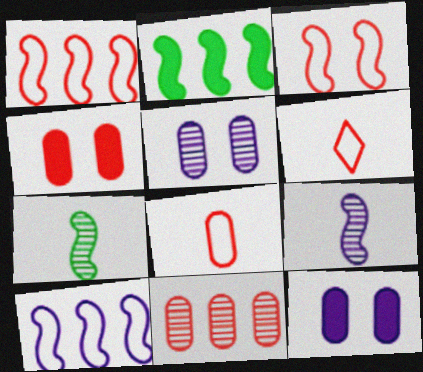[[2, 3, 9], 
[2, 5, 6], 
[4, 8, 11]]